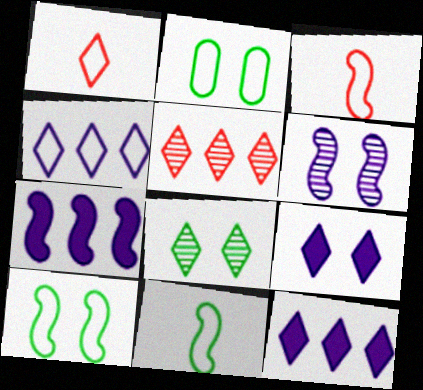[[1, 8, 12], 
[2, 3, 4]]